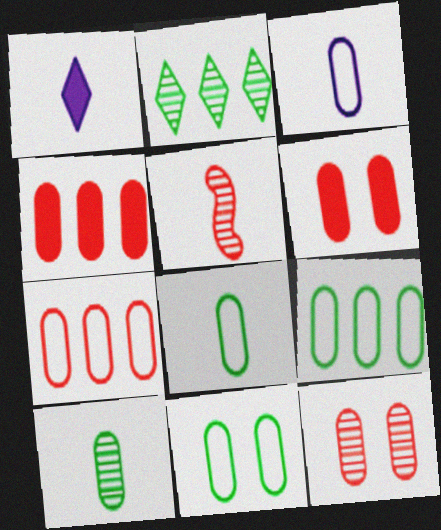[[1, 5, 8], 
[3, 7, 11], 
[8, 9, 11]]